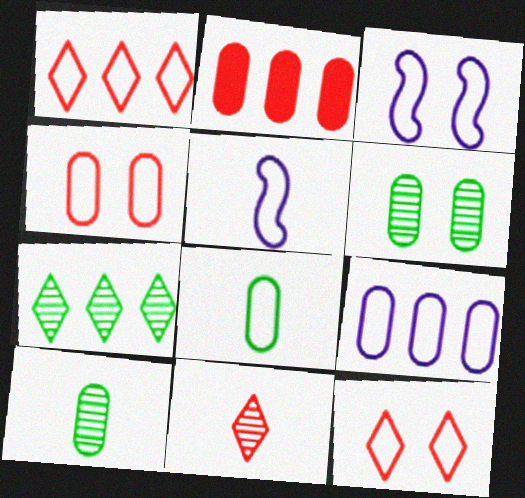[[1, 3, 8], 
[4, 8, 9]]